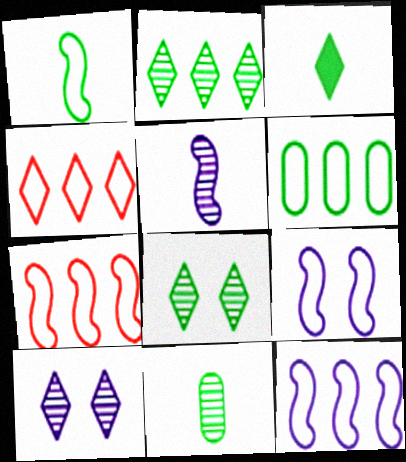[[1, 3, 11], 
[1, 7, 9], 
[3, 4, 10], 
[4, 6, 12]]